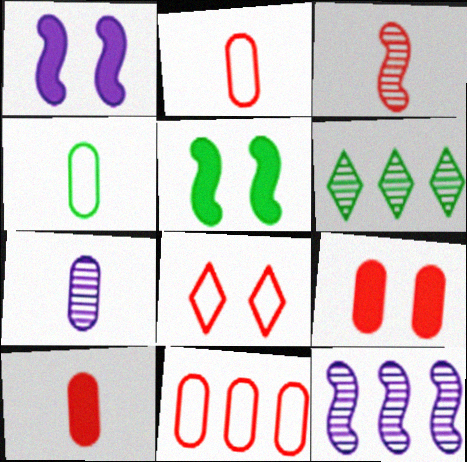[[1, 2, 6], 
[4, 5, 6], 
[4, 7, 10]]